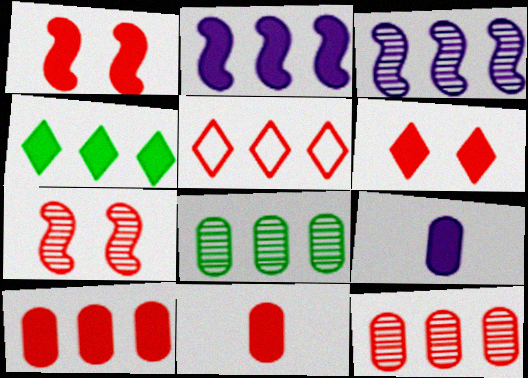[[1, 4, 9], 
[2, 4, 10], 
[2, 5, 8], 
[5, 7, 11]]